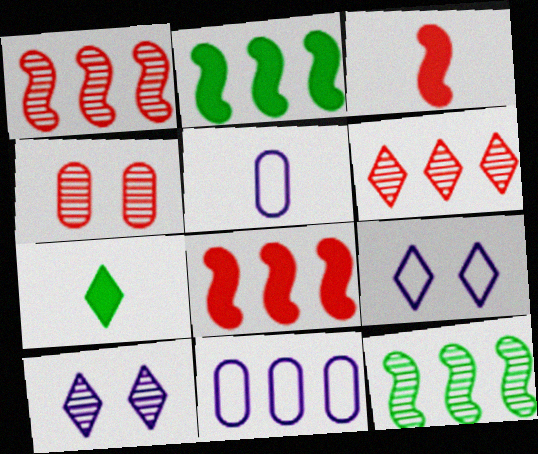[[2, 6, 11], 
[6, 7, 9]]